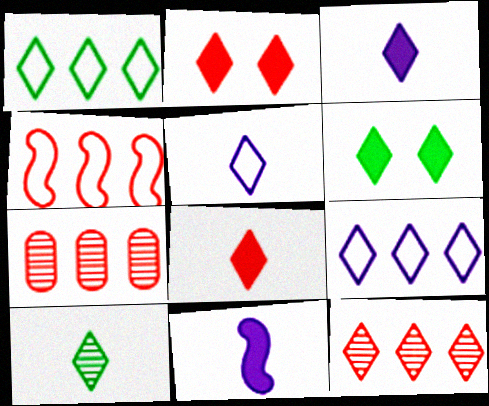[[1, 6, 10], 
[2, 9, 10], 
[5, 6, 12], 
[5, 8, 10]]